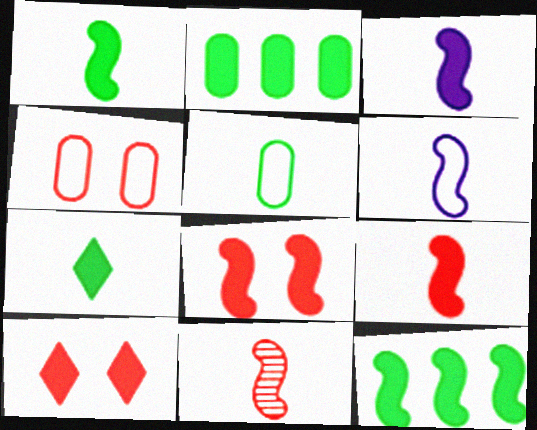[[1, 3, 9], 
[1, 6, 11], 
[2, 3, 10], 
[3, 8, 12]]